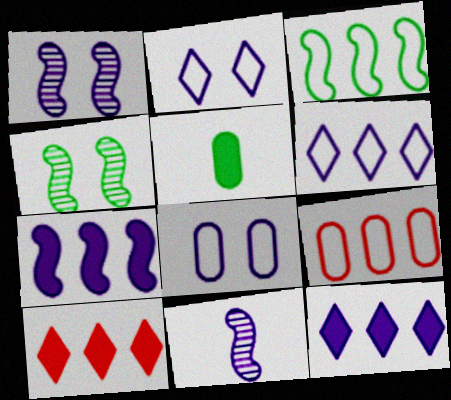[[3, 6, 9], 
[8, 11, 12]]